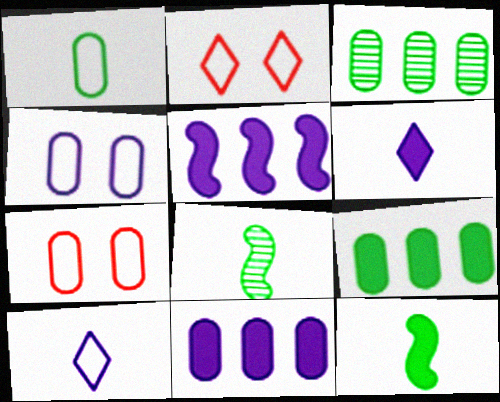[[2, 8, 11]]